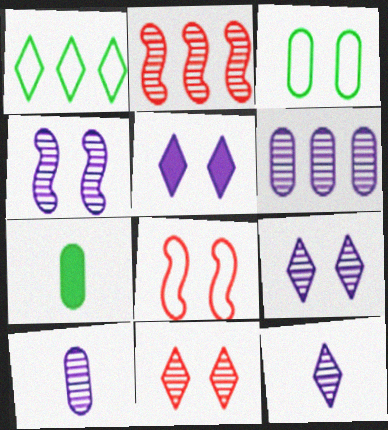[[4, 6, 12]]